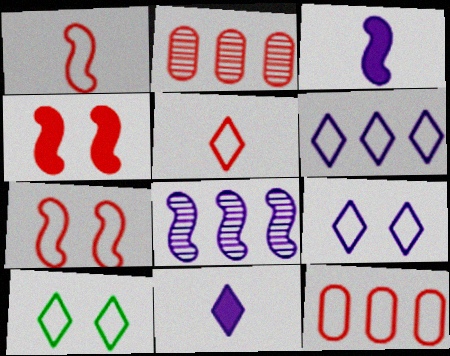[[2, 3, 10], 
[2, 4, 5], 
[5, 6, 10], 
[5, 7, 12]]